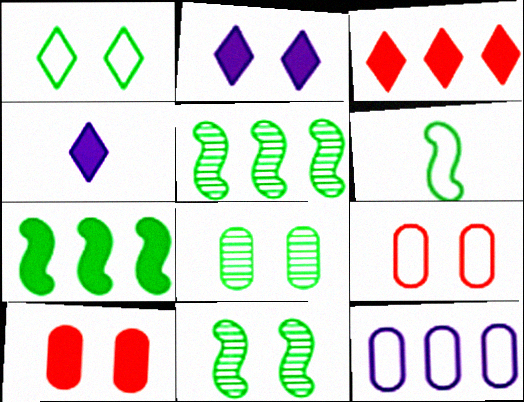[[2, 9, 11], 
[3, 5, 12], 
[4, 5, 9], 
[4, 7, 10], 
[6, 7, 11]]